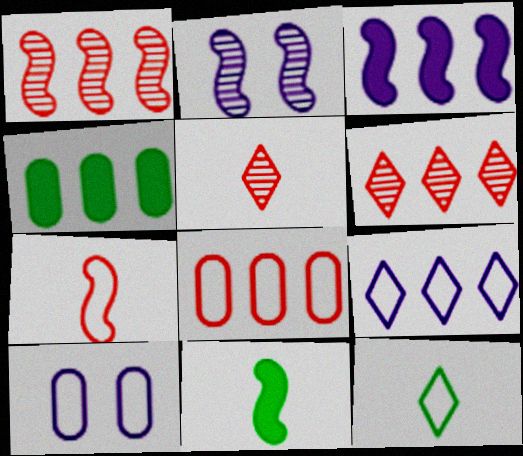[[1, 4, 9], 
[6, 10, 11]]